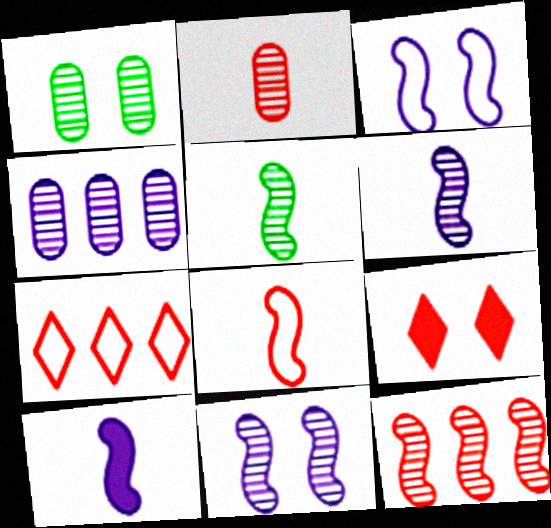[[1, 2, 4], 
[1, 3, 9], 
[1, 7, 10], 
[5, 8, 10], 
[5, 11, 12]]